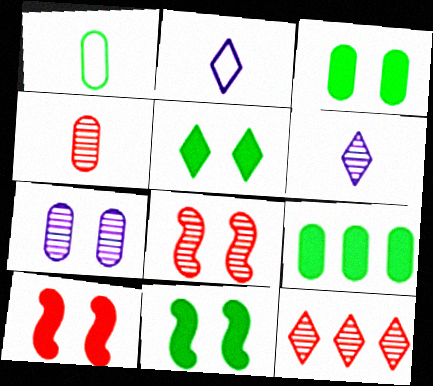[[2, 5, 12], 
[2, 8, 9], 
[3, 5, 11], 
[4, 8, 12]]